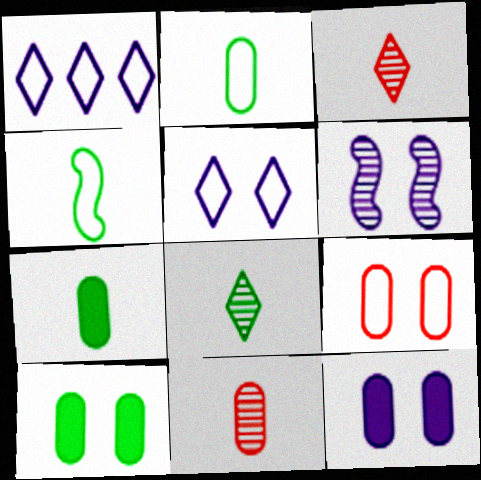[[1, 4, 9], 
[4, 7, 8], 
[5, 6, 12]]